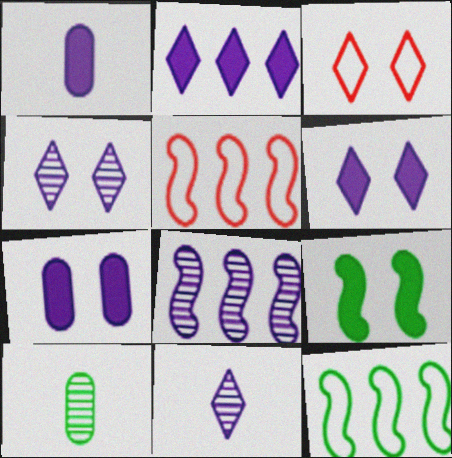[[5, 6, 10]]